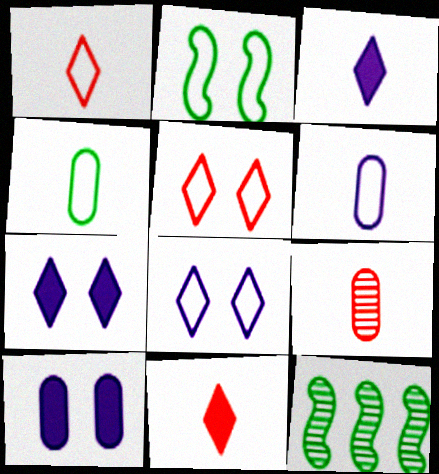[[1, 10, 12]]